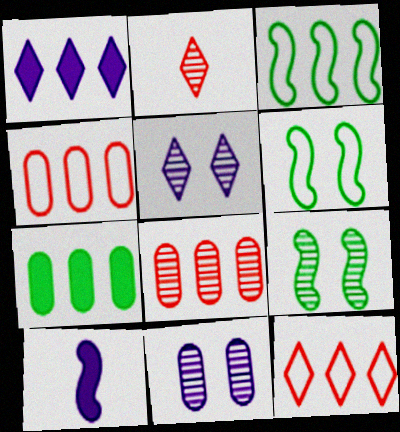[[1, 3, 8]]